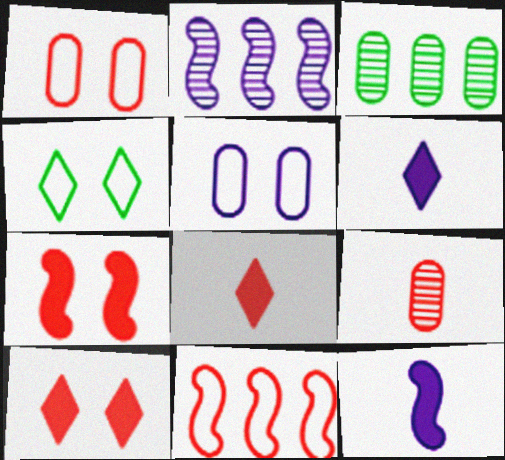[[2, 5, 6], 
[9, 10, 11]]